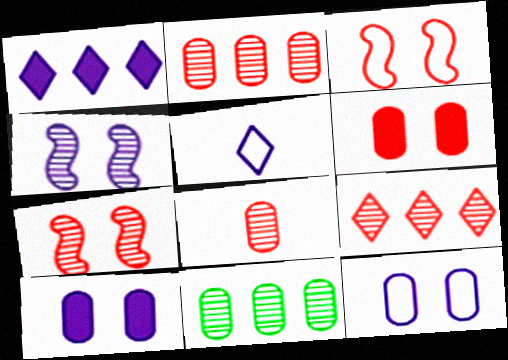[[7, 8, 9]]